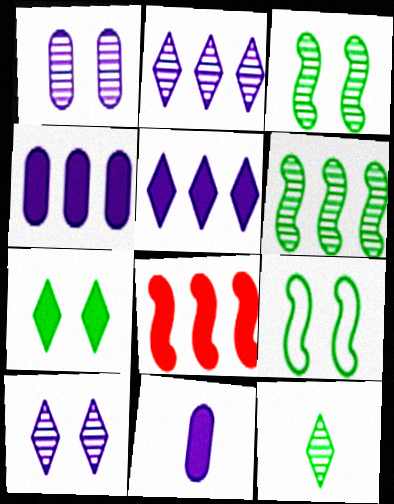[[7, 8, 11]]